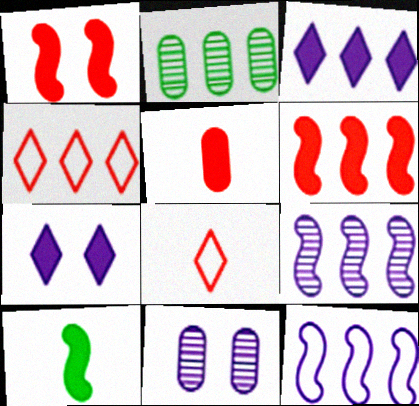[[4, 10, 11]]